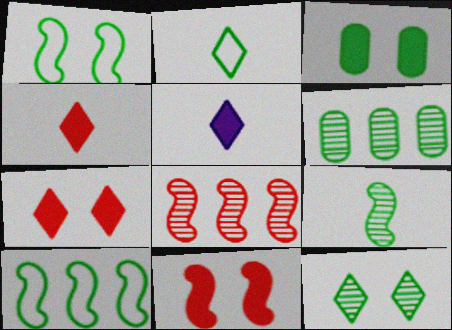[[1, 3, 12], 
[6, 9, 12]]